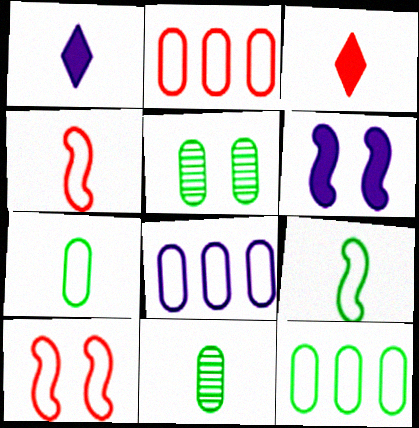[[1, 4, 11], 
[2, 8, 12]]